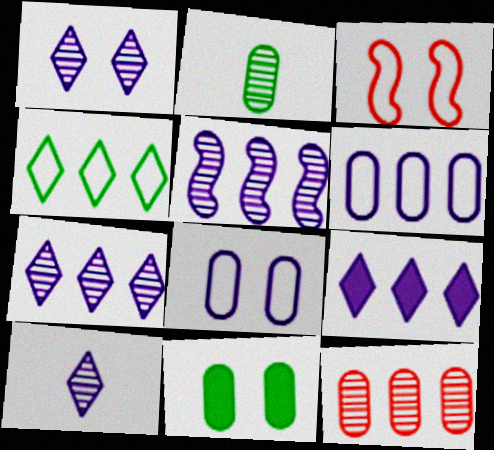[[1, 3, 11], 
[1, 7, 10], 
[2, 3, 9], 
[5, 6, 9]]